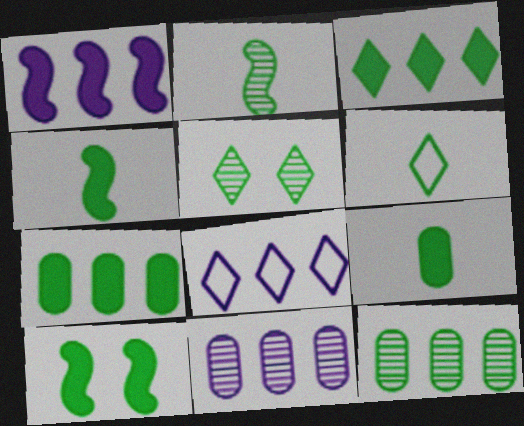[[1, 8, 11], 
[2, 5, 12], 
[2, 6, 9], 
[3, 5, 6], 
[3, 9, 10], 
[6, 10, 12]]